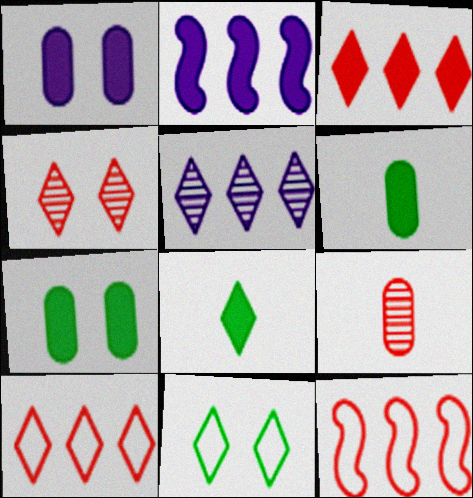[[2, 9, 11]]